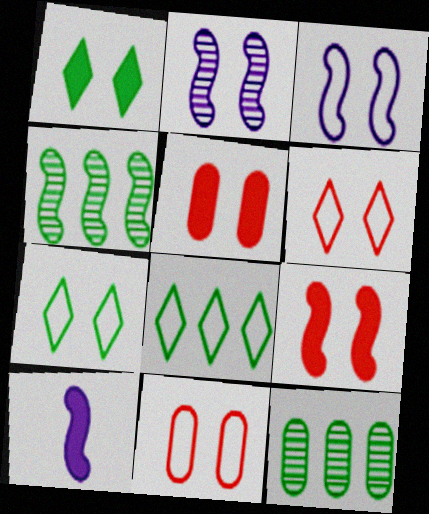[[1, 2, 11], 
[2, 5, 7], 
[3, 7, 11], 
[6, 10, 12]]